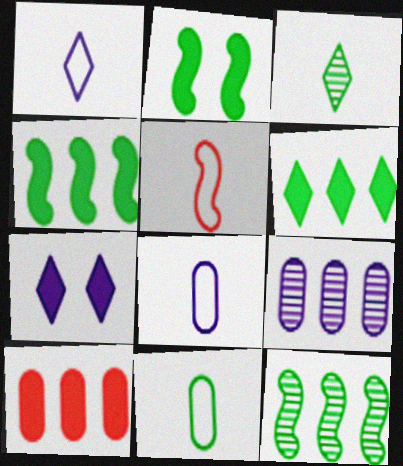[[1, 5, 11]]